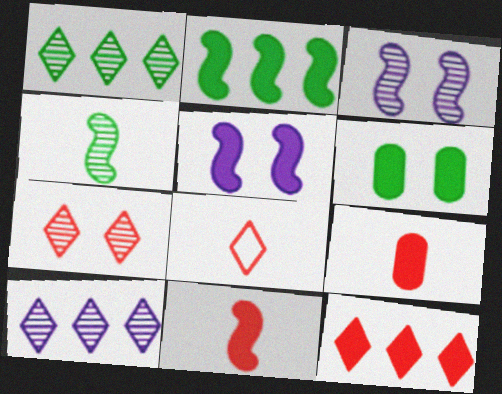[[2, 5, 11], 
[7, 8, 12]]